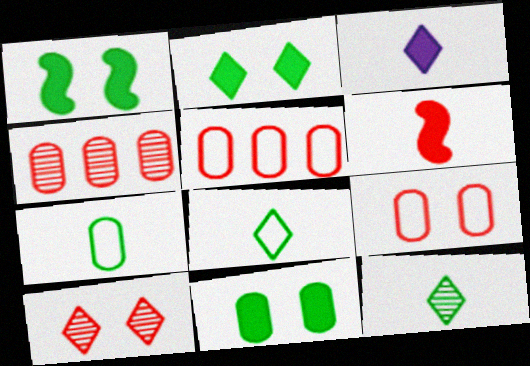[[1, 2, 11], 
[5, 6, 10]]